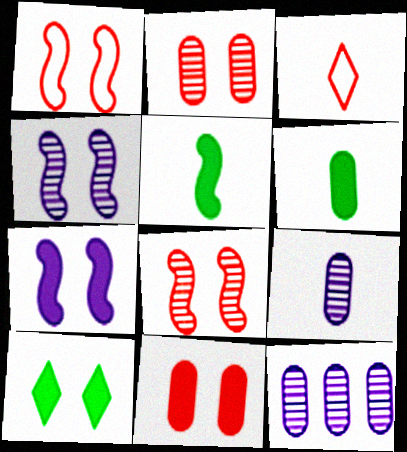[[3, 5, 9], 
[7, 10, 11]]